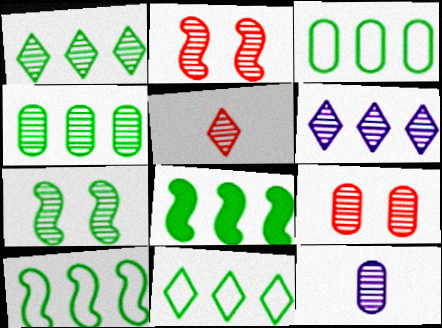[[1, 2, 12], 
[1, 3, 8], 
[3, 10, 11], 
[4, 8, 11], 
[4, 9, 12]]